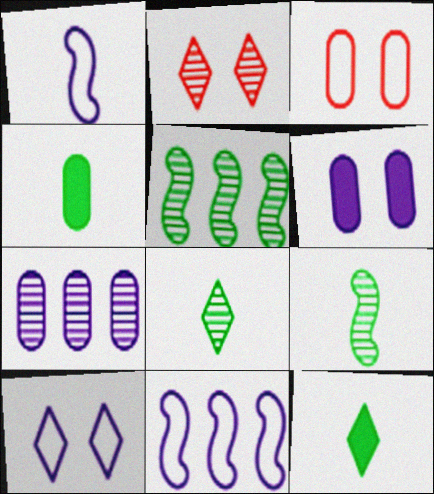[[2, 4, 11], 
[2, 7, 9], 
[3, 4, 7]]